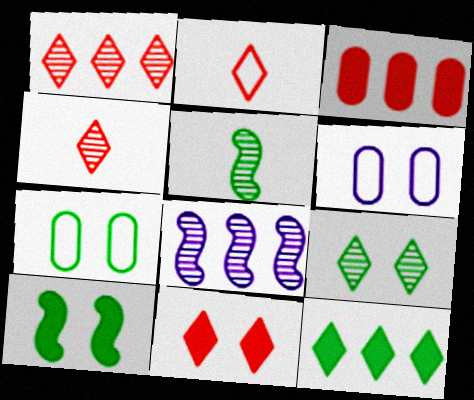[[1, 2, 11], 
[5, 7, 12], 
[7, 9, 10]]